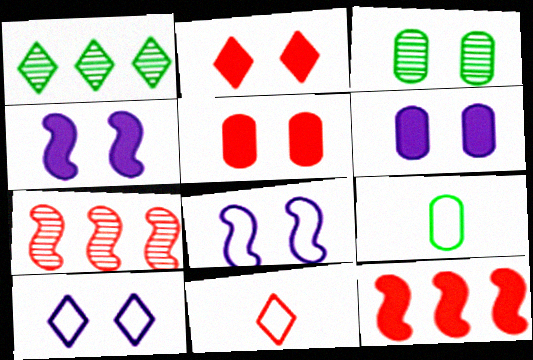[[2, 3, 8], 
[5, 7, 11]]